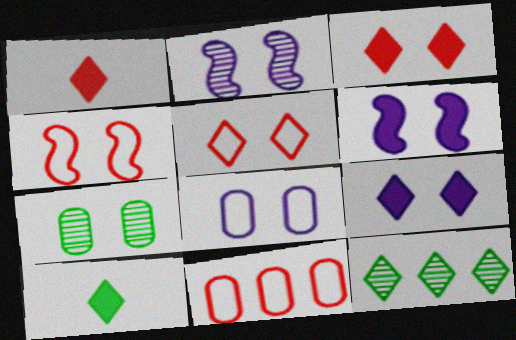[[2, 8, 9], 
[2, 10, 11], 
[4, 7, 9], 
[5, 6, 7]]